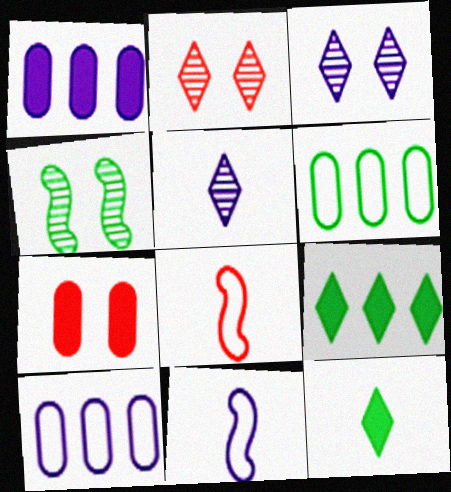[[1, 3, 11], 
[4, 6, 12]]